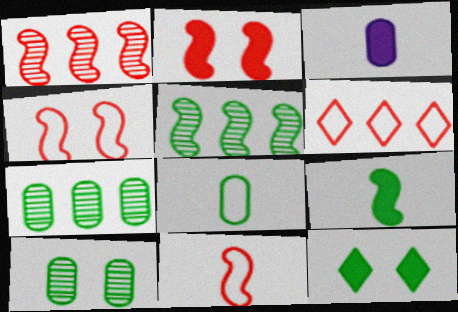[[1, 2, 11], 
[5, 8, 12]]